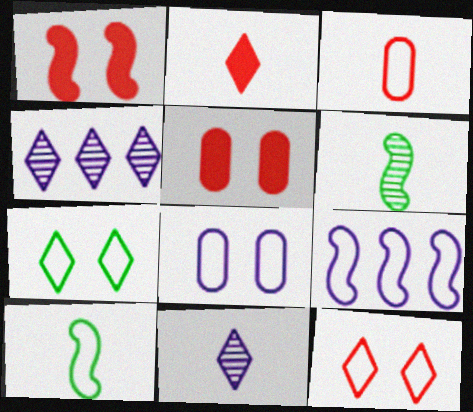[[1, 6, 9], 
[2, 4, 7], 
[3, 7, 9], 
[4, 5, 10]]